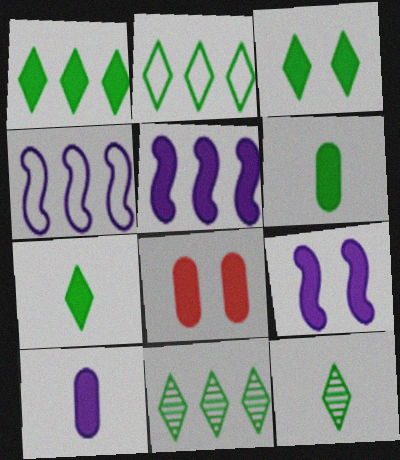[[1, 2, 11], 
[1, 3, 7], 
[2, 3, 12], 
[3, 8, 9], 
[4, 8, 12], 
[5, 7, 8]]